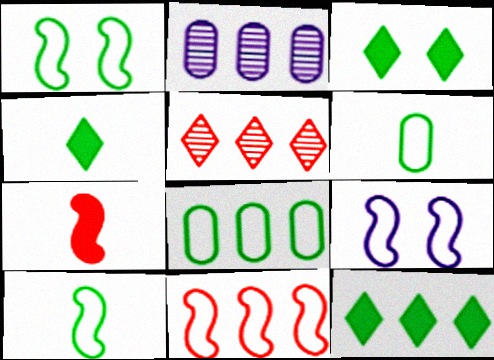[[2, 11, 12], 
[3, 4, 12], 
[9, 10, 11]]